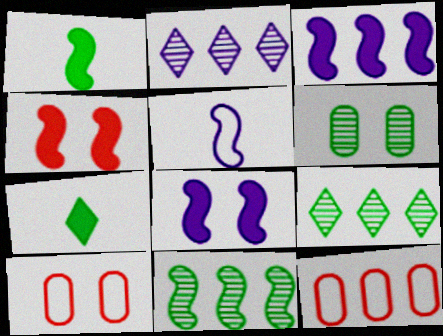[[1, 2, 10], 
[1, 3, 4], 
[3, 9, 12], 
[4, 5, 11]]